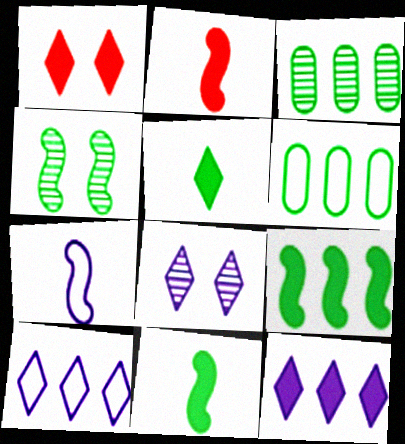[[1, 3, 7], 
[1, 5, 12], 
[2, 6, 8], 
[4, 5, 6]]